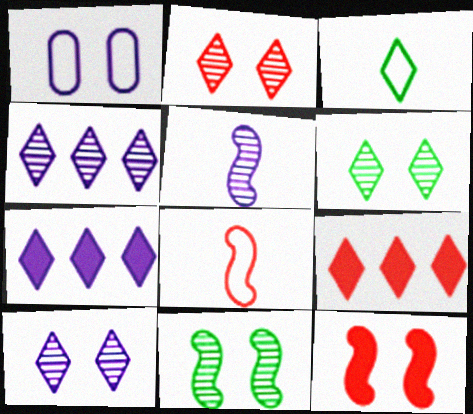[[1, 5, 7], 
[1, 6, 12], 
[2, 3, 7], 
[2, 6, 10], 
[3, 9, 10]]